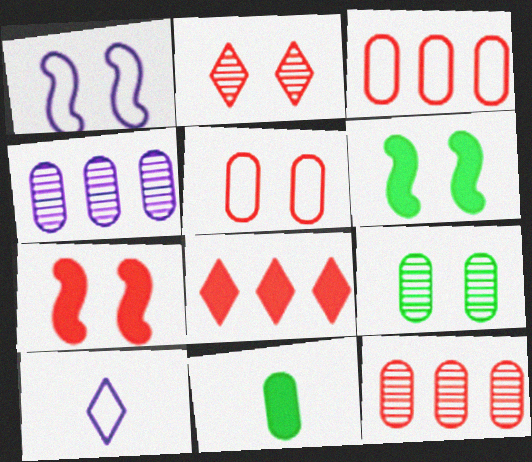[[2, 5, 7], 
[4, 5, 11], 
[6, 10, 12]]